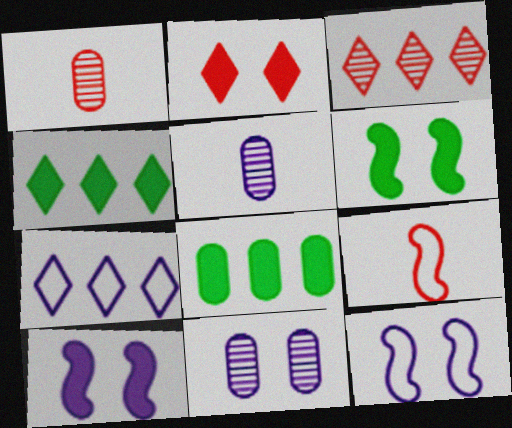[[1, 4, 12], 
[1, 6, 7], 
[3, 4, 7], 
[4, 9, 11], 
[5, 7, 10]]